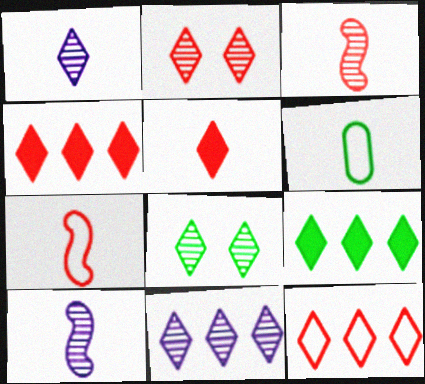[[2, 5, 12], 
[5, 6, 10], 
[9, 11, 12]]